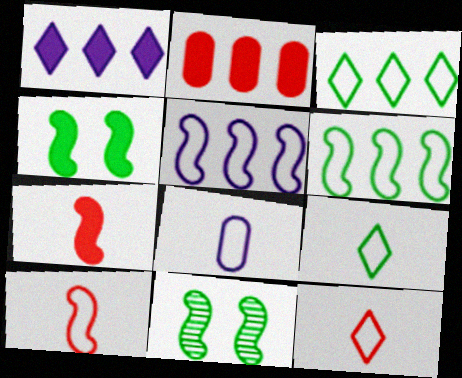[[5, 7, 11], 
[8, 9, 10]]